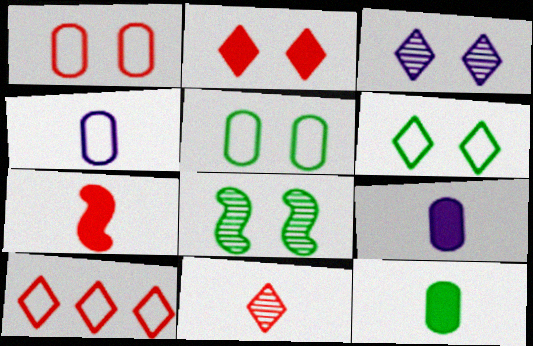[[2, 3, 6], 
[2, 10, 11], 
[8, 9, 10]]